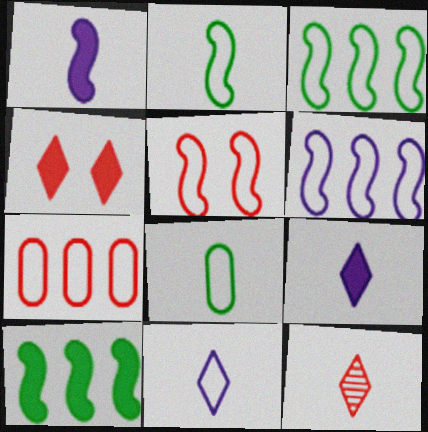[[1, 8, 12], 
[2, 5, 6]]